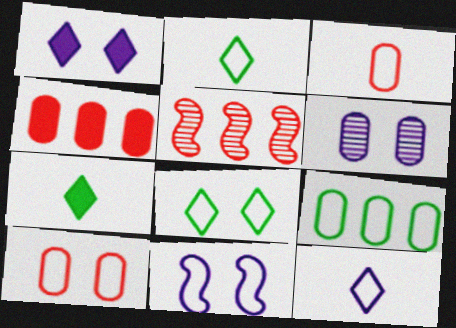[[1, 6, 11], 
[8, 10, 11]]